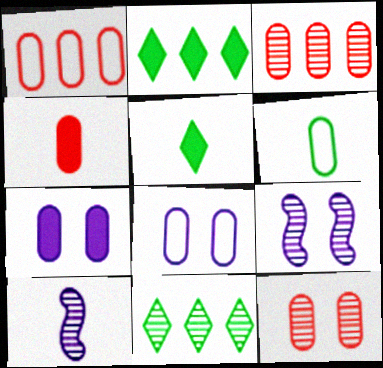[[1, 4, 12], 
[1, 5, 9], 
[1, 6, 8], 
[3, 6, 7], 
[10, 11, 12]]